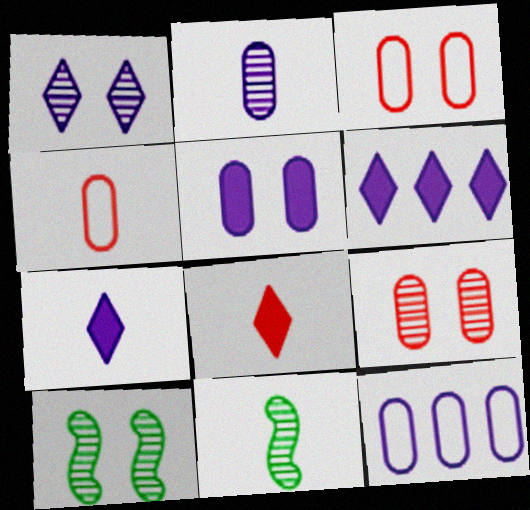[[1, 9, 10], 
[2, 5, 12], 
[3, 6, 11], 
[4, 6, 10], 
[4, 7, 11], 
[8, 10, 12]]